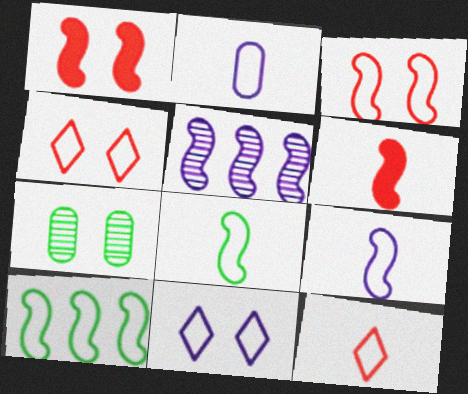[[1, 5, 8], 
[1, 7, 11], 
[2, 4, 10], 
[2, 8, 12], 
[3, 9, 10]]